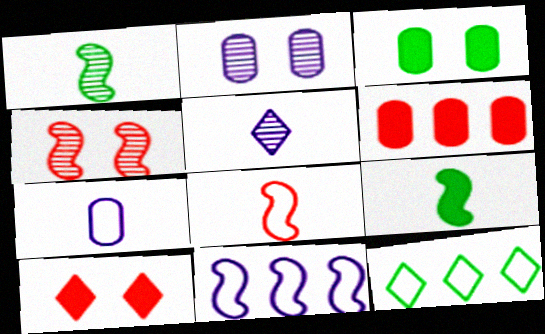[[1, 3, 12], 
[4, 9, 11], 
[5, 10, 12]]